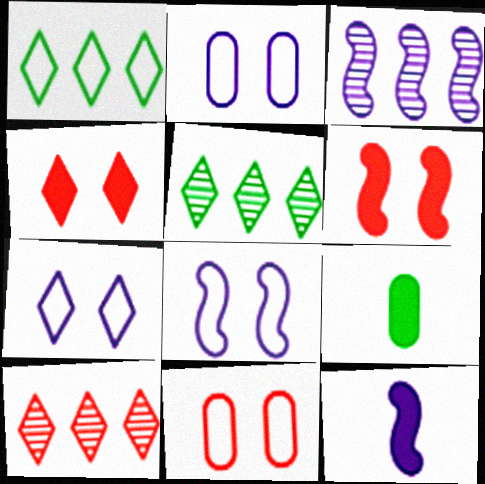[[2, 7, 8], 
[3, 8, 12], 
[5, 11, 12], 
[8, 9, 10]]